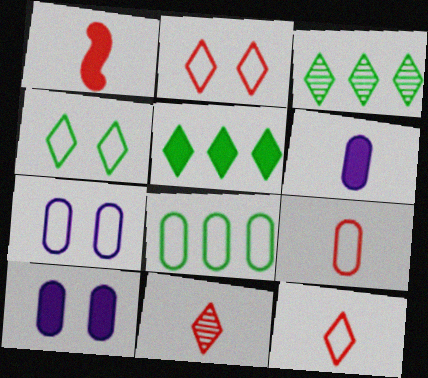[[1, 3, 7], 
[1, 5, 10], 
[1, 9, 11], 
[7, 8, 9]]